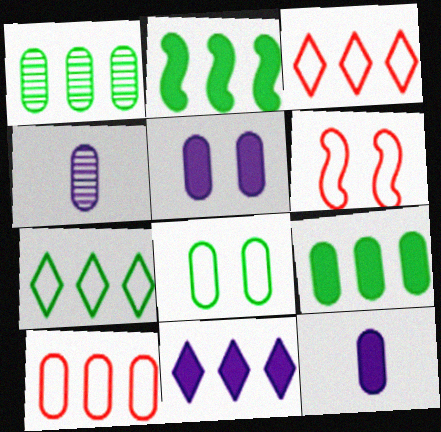[[1, 2, 7]]